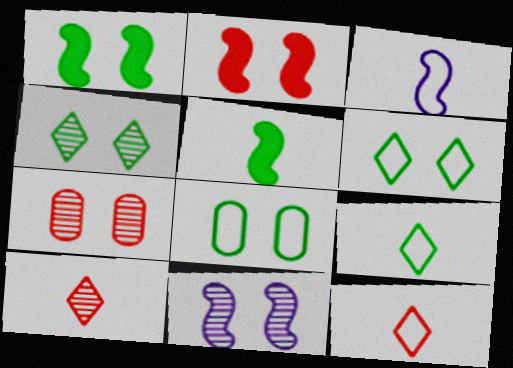[[1, 4, 8], 
[4, 7, 11]]